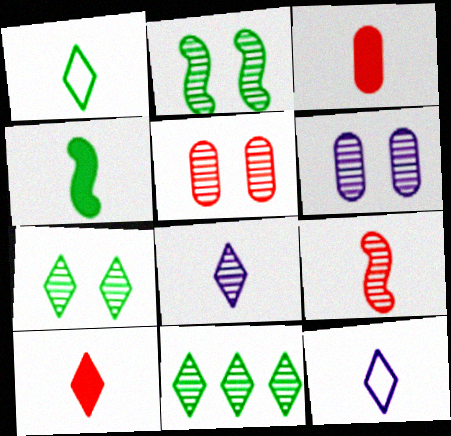[[1, 8, 10], 
[6, 9, 11]]